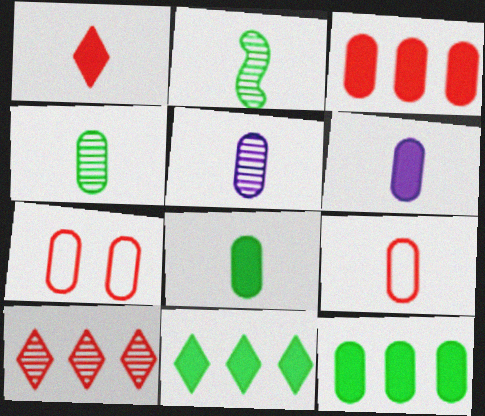[[4, 6, 9], 
[5, 7, 12], 
[5, 8, 9]]